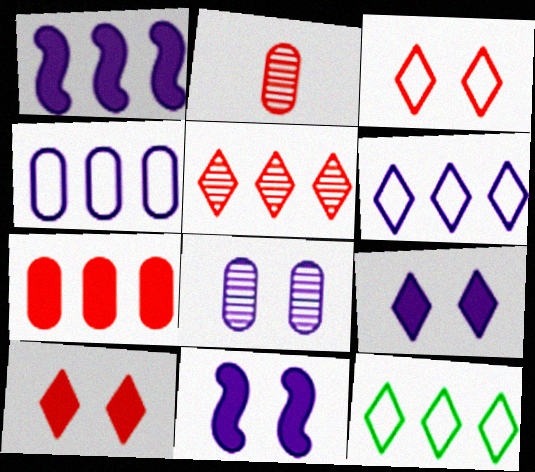[[2, 11, 12]]